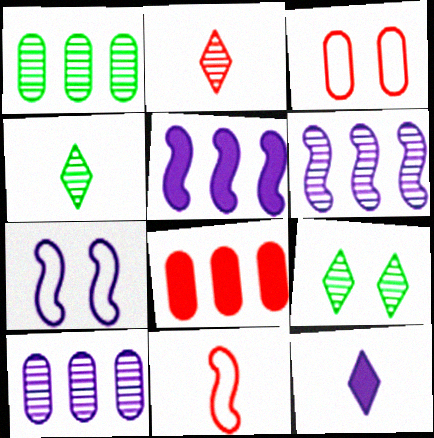[[3, 4, 5], 
[4, 7, 8], 
[7, 10, 12]]